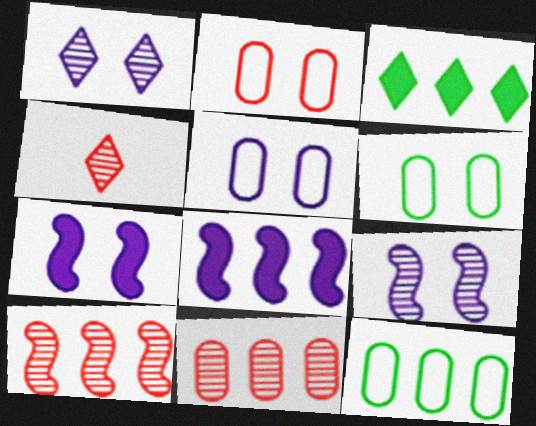[[1, 5, 7], 
[2, 5, 6], 
[4, 6, 8], 
[4, 7, 12]]